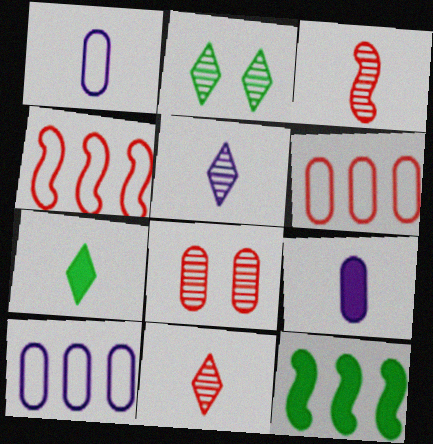[[1, 3, 7], 
[2, 4, 9]]